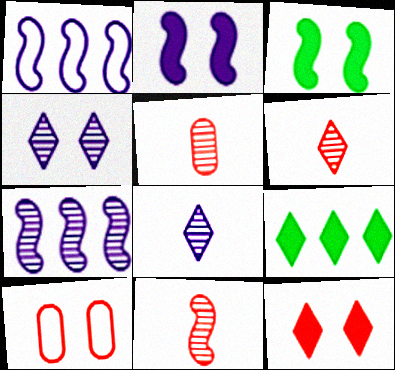[[1, 3, 11], 
[3, 4, 10], 
[5, 6, 11]]